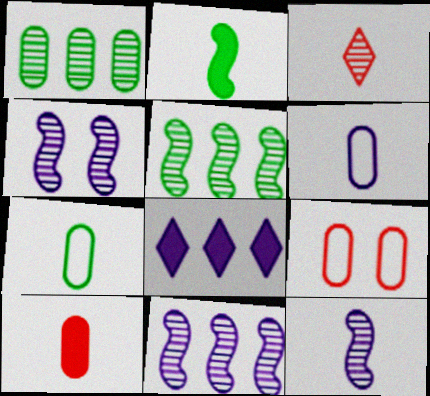[[1, 3, 4], 
[2, 3, 6], 
[4, 6, 8], 
[4, 11, 12]]